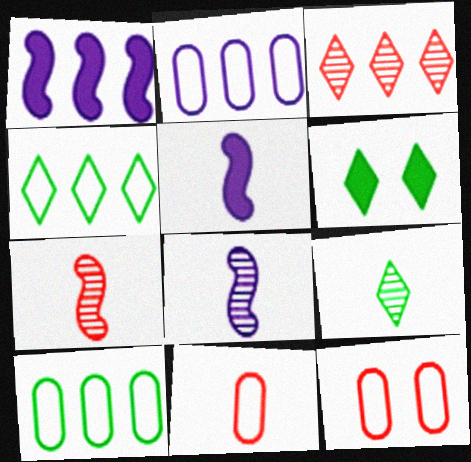[[1, 3, 10], 
[1, 9, 12], 
[2, 6, 7], 
[4, 6, 9], 
[5, 9, 11]]